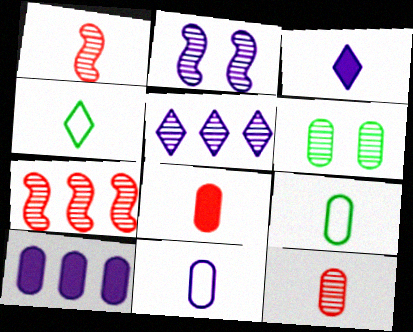[[1, 3, 9], 
[1, 5, 6]]